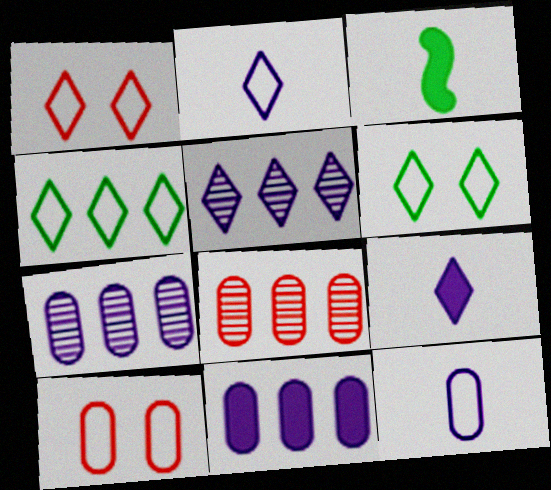[[1, 2, 4], 
[1, 3, 7], 
[3, 5, 10]]